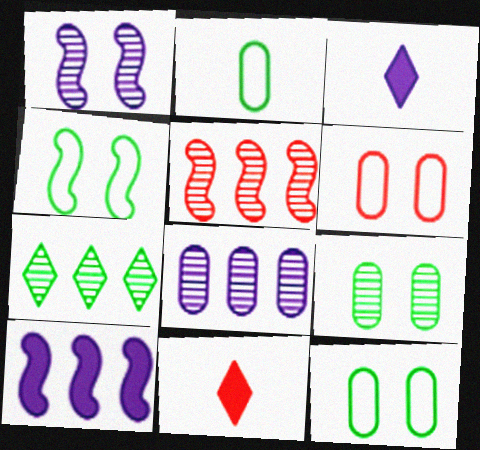[[3, 5, 12], 
[4, 8, 11], 
[5, 6, 11], 
[5, 7, 8]]